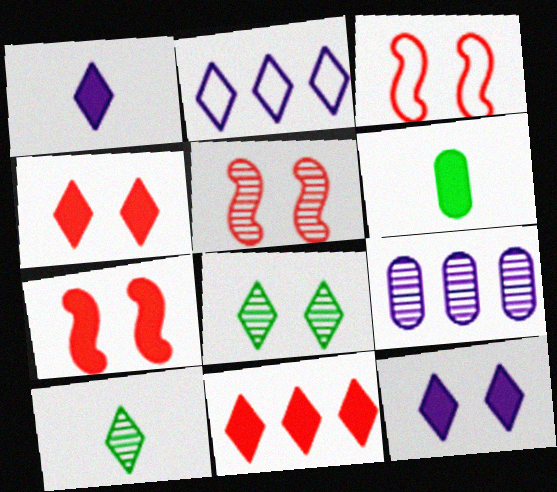[[2, 4, 10], 
[2, 5, 6], 
[3, 5, 7], 
[5, 9, 10]]